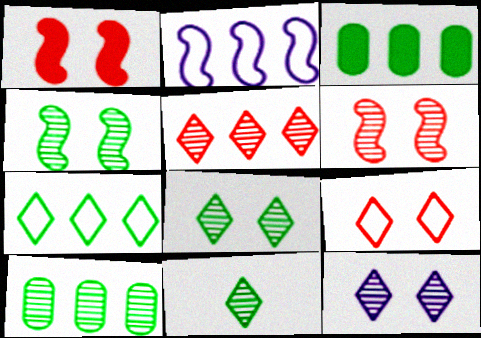[[2, 3, 5], 
[4, 10, 11], 
[5, 11, 12]]